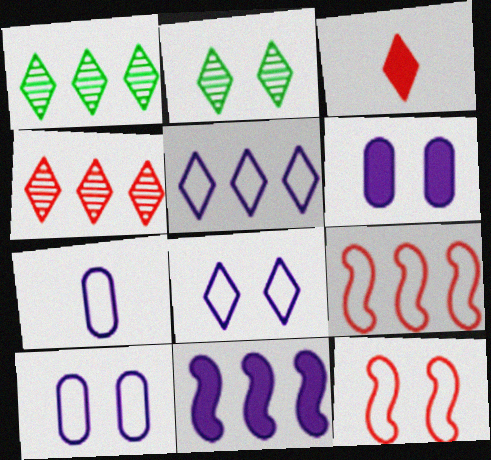[[1, 3, 8], 
[2, 3, 5], 
[2, 6, 12]]